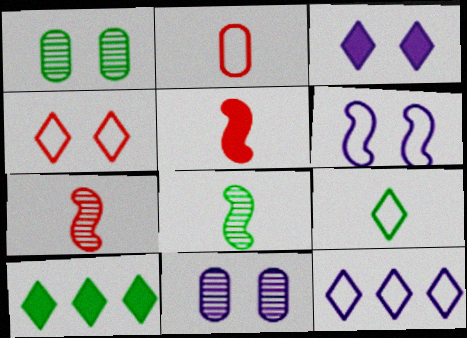[[1, 5, 12], 
[3, 6, 11], 
[4, 9, 12]]